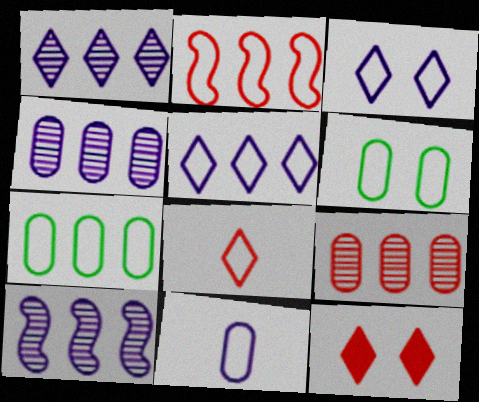[[1, 4, 10], 
[2, 5, 7]]